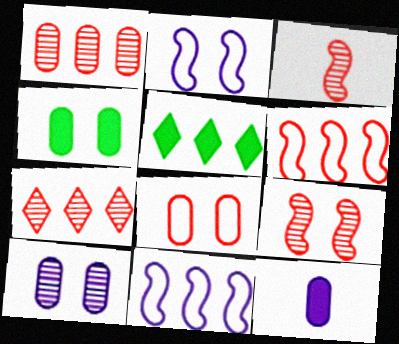[[1, 5, 11], 
[4, 8, 10]]